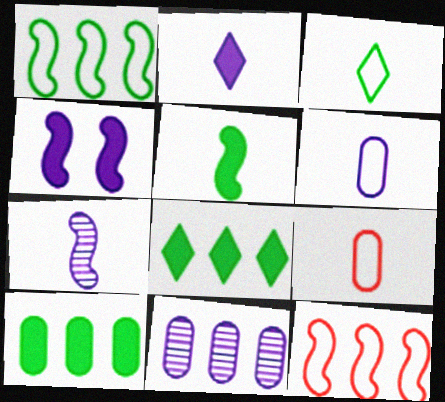[[2, 6, 7], 
[8, 11, 12]]